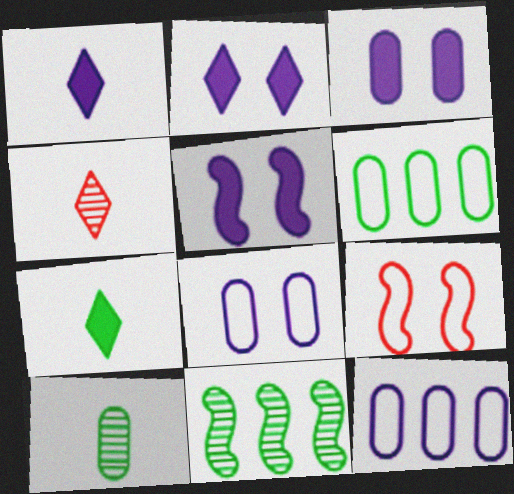[[2, 3, 5], 
[4, 5, 6]]